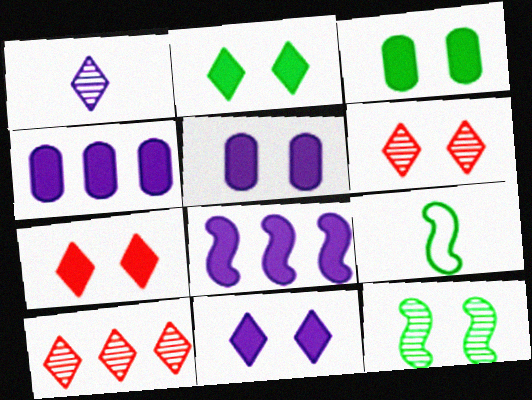[[2, 7, 11], 
[4, 6, 9], 
[5, 9, 10]]